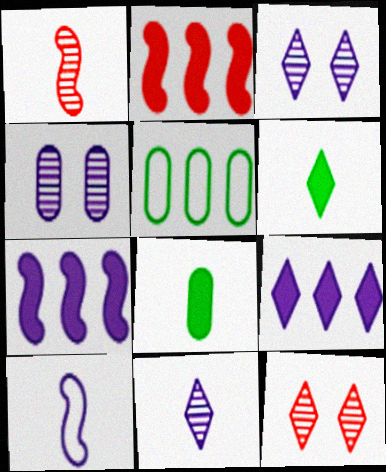[[4, 9, 10]]